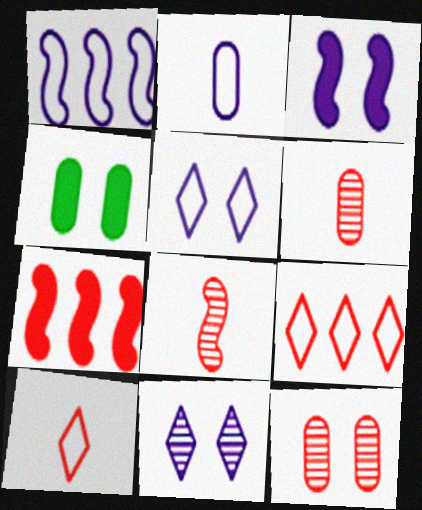[[1, 2, 5], 
[7, 10, 12]]